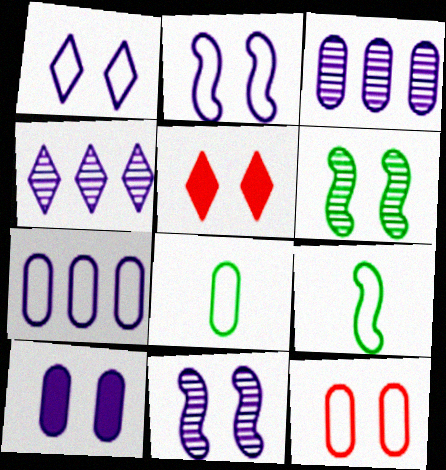[[1, 10, 11], 
[3, 5, 9], 
[7, 8, 12]]